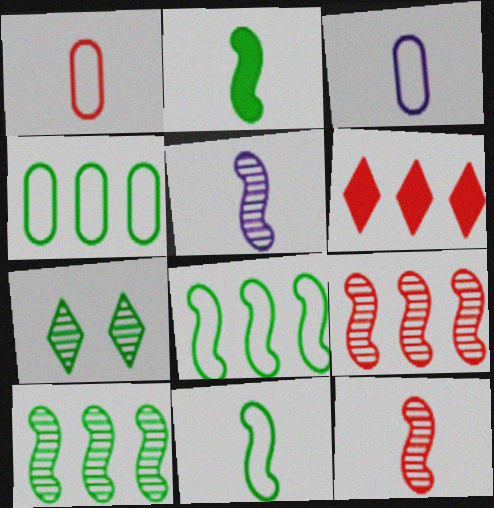[[2, 4, 7]]